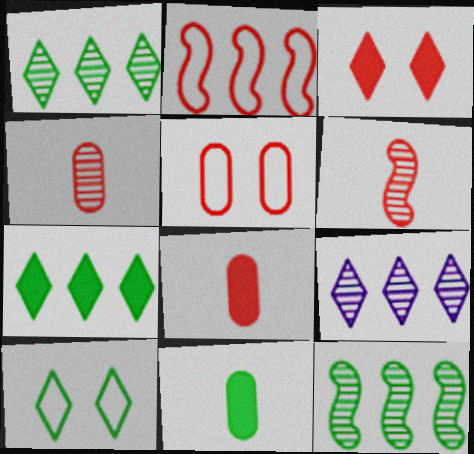[[2, 3, 4], 
[10, 11, 12]]